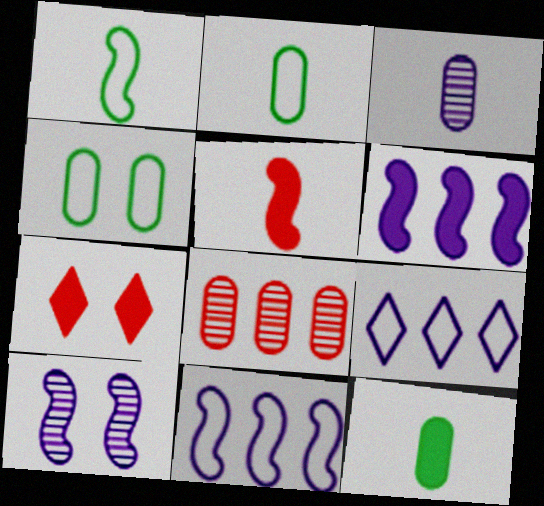[[4, 7, 10], 
[6, 7, 12]]